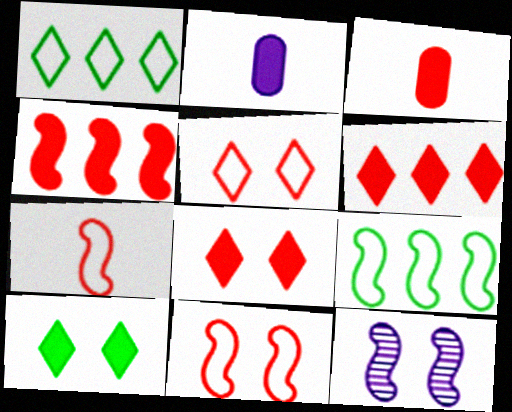[[1, 3, 12], 
[2, 4, 10], 
[3, 4, 8]]